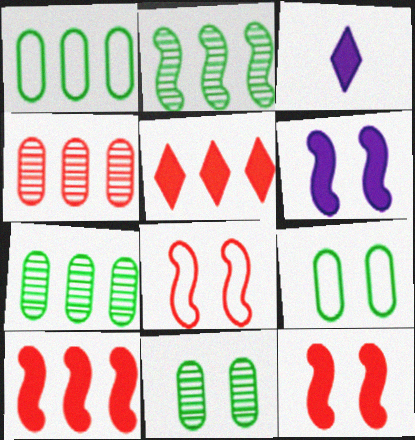[[3, 7, 8]]